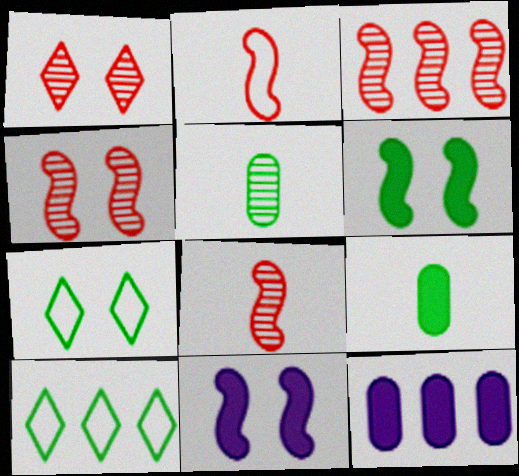[[3, 4, 8], 
[3, 10, 12], 
[5, 6, 10], 
[7, 8, 12]]